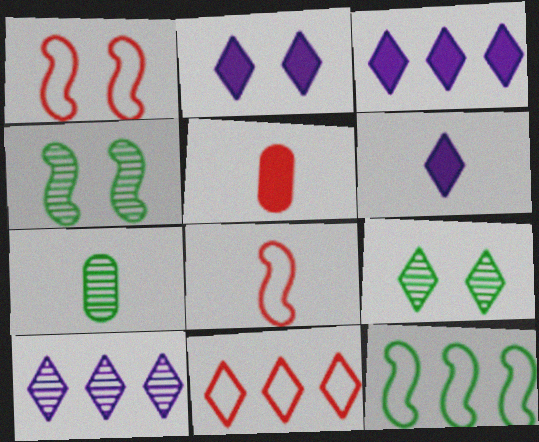[[1, 3, 7], 
[2, 3, 6], 
[6, 7, 8], 
[6, 9, 11]]